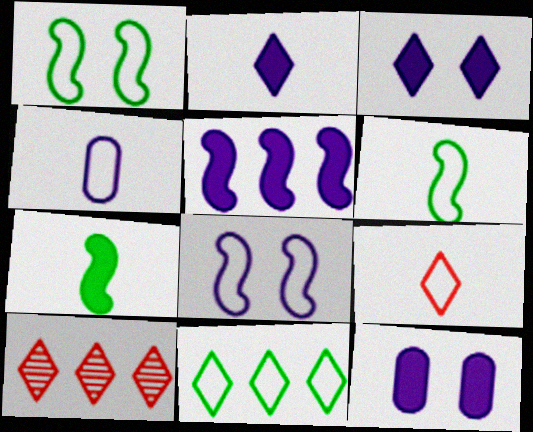[[2, 5, 12], 
[4, 6, 9], 
[6, 10, 12]]